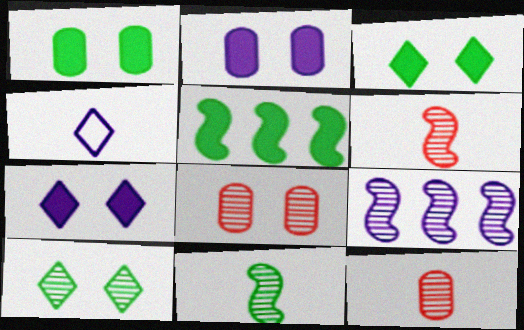[[2, 4, 9], 
[4, 5, 8], 
[9, 10, 12]]